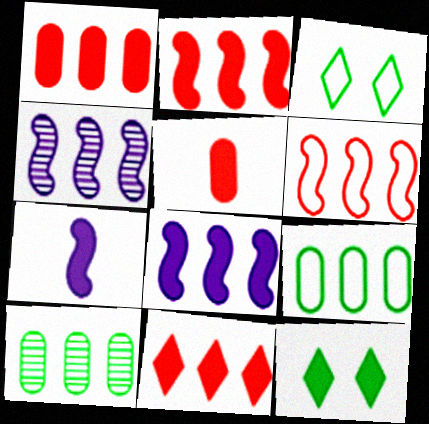[[1, 2, 11], 
[1, 7, 12], 
[3, 4, 5], 
[4, 9, 11], 
[5, 8, 12]]